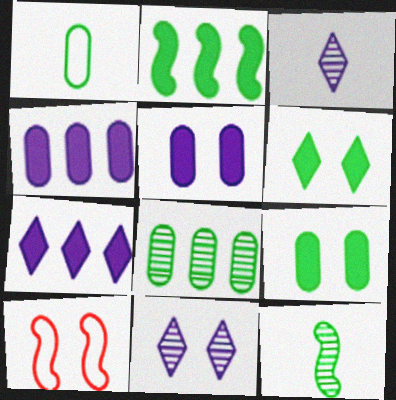[[1, 8, 9], 
[9, 10, 11]]